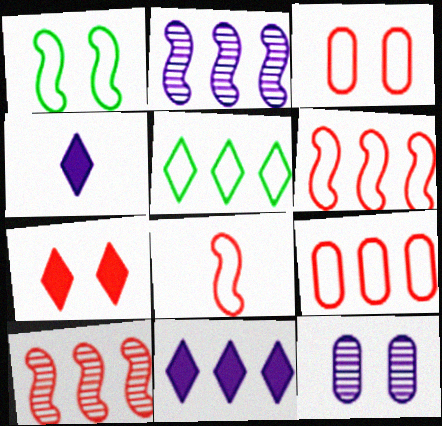[[1, 7, 12]]